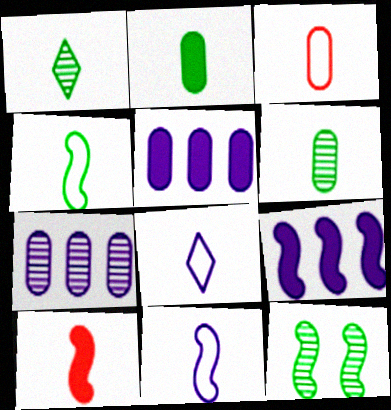[[1, 2, 4], 
[3, 4, 8], 
[6, 8, 10]]